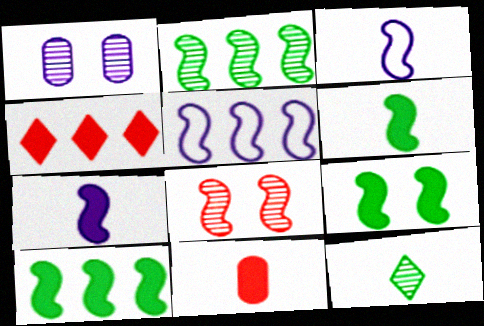[[3, 8, 10], 
[3, 11, 12], 
[5, 6, 8], 
[6, 9, 10]]